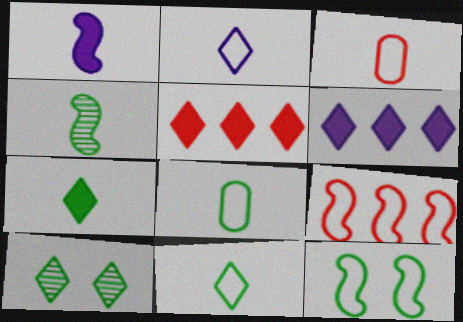[[2, 5, 10], 
[4, 7, 8]]